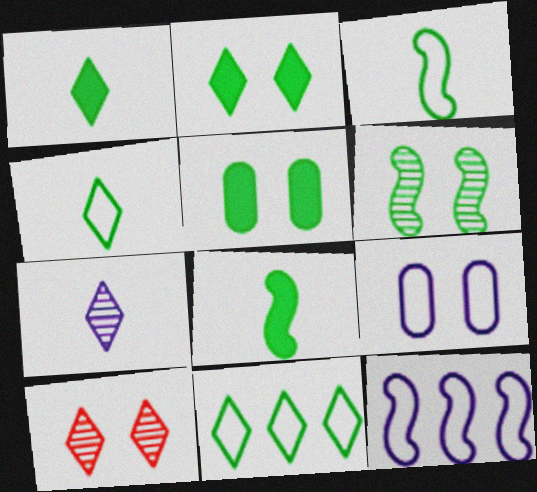[]